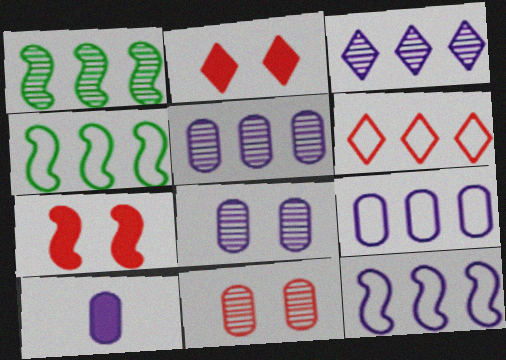[[4, 6, 9], 
[8, 9, 10]]